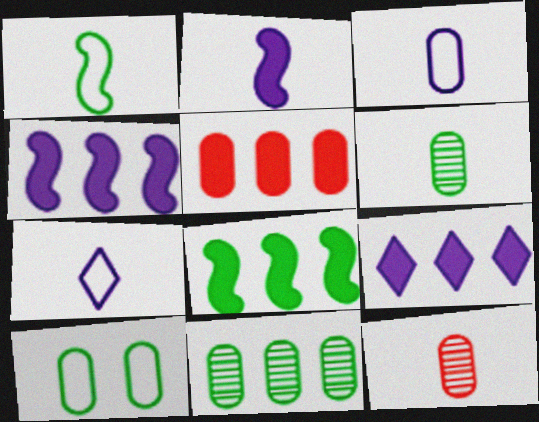[[5, 8, 9]]